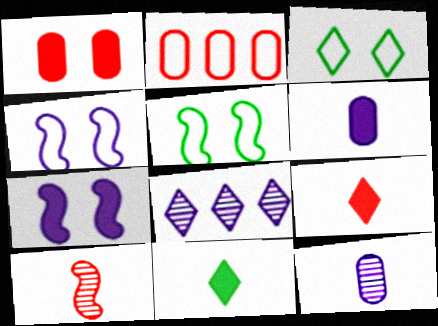[[3, 8, 9], 
[4, 6, 8]]